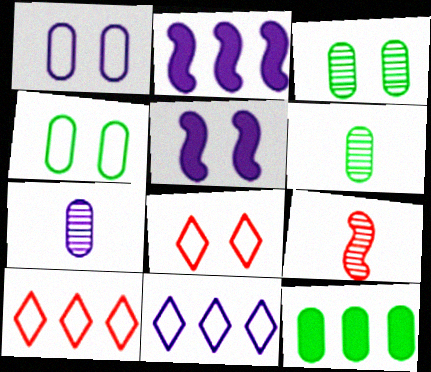[[2, 6, 8], 
[3, 5, 8], 
[4, 6, 12], 
[5, 6, 10], 
[5, 7, 11]]